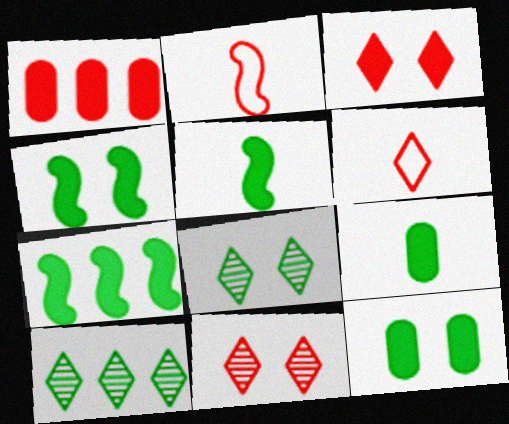[[1, 2, 11], 
[4, 5, 7]]